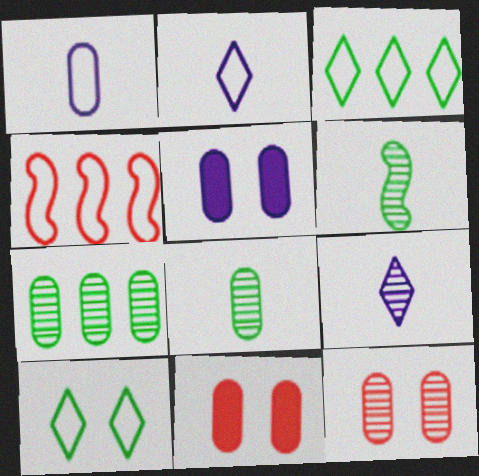[[1, 4, 10], 
[1, 7, 11]]